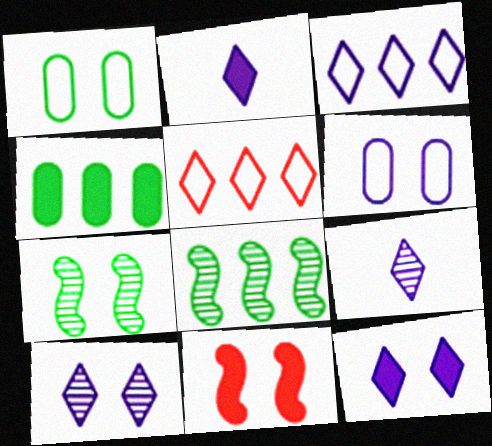[[1, 10, 11], 
[2, 3, 10], 
[2, 4, 11], 
[3, 9, 12]]